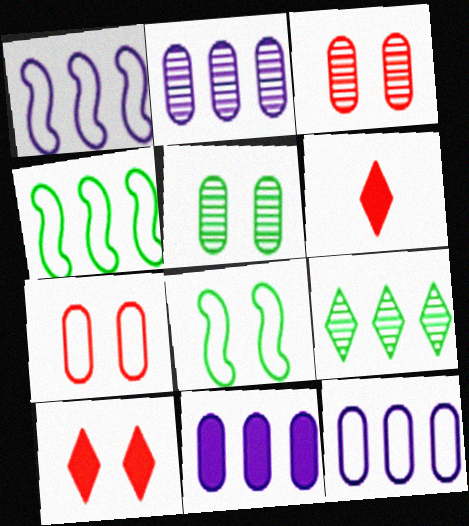[[1, 5, 6], 
[2, 6, 8], 
[2, 11, 12]]